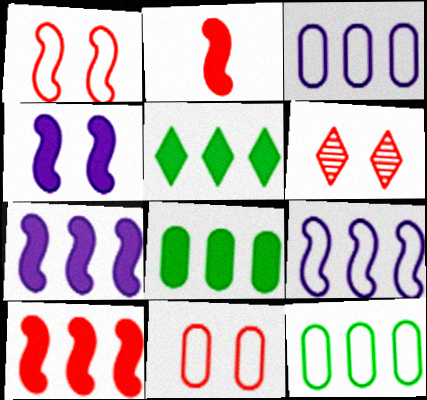[]